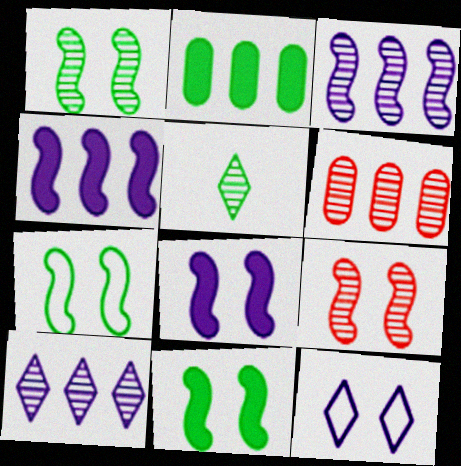[[1, 7, 11], 
[2, 5, 7], 
[7, 8, 9]]